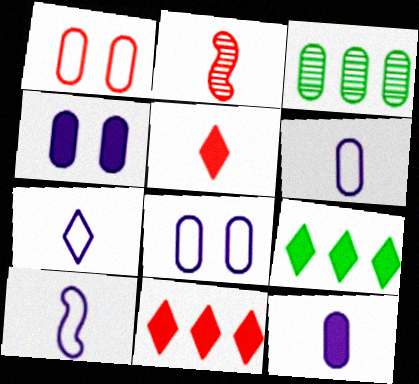[[1, 2, 11], 
[1, 3, 12], 
[2, 8, 9], 
[6, 7, 10]]